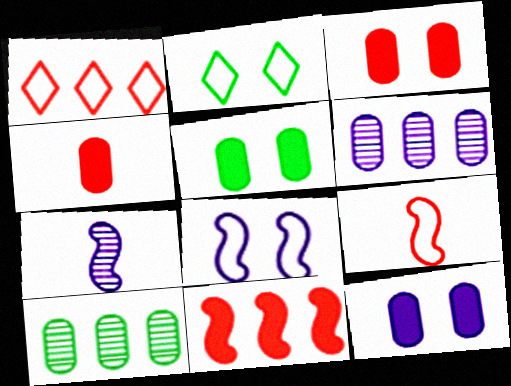[[1, 5, 7], 
[3, 5, 12]]